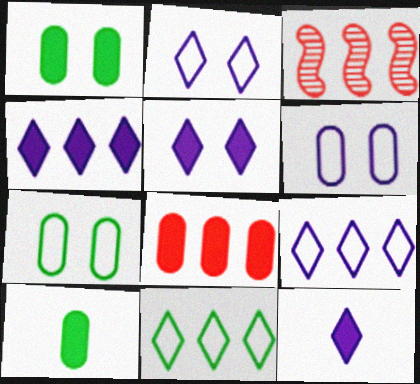[[2, 3, 10], 
[3, 7, 12], 
[4, 5, 12]]